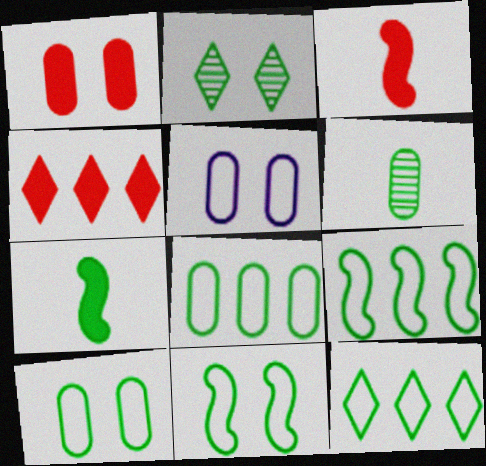[[1, 3, 4], 
[2, 7, 8], 
[8, 9, 12]]